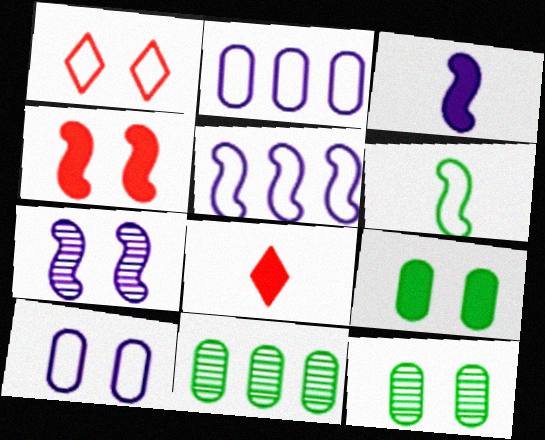[[1, 2, 6], 
[1, 3, 11], 
[1, 7, 9], 
[3, 5, 7], 
[5, 8, 12]]